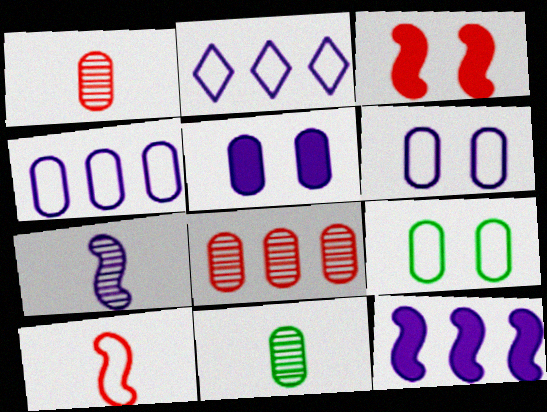[[2, 3, 11], 
[2, 5, 7], 
[2, 9, 10]]